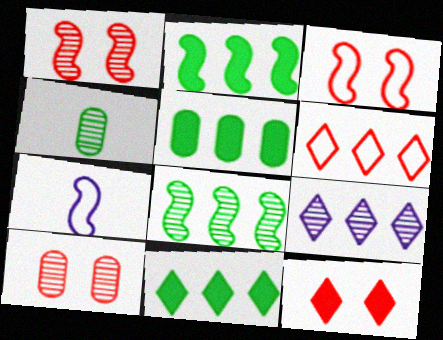[[1, 2, 7], 
[1, 4, 9], 
[2, 5, 11], 
[3, 10, 12], 
[6, 9, 11], 
[7, 10, 11]]